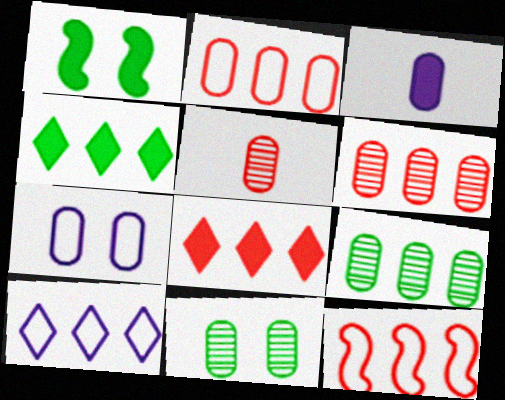[[1, 3, 8], 
[1, 5, 10], 
[2, 3, 11], 
[6, 8, 12]]